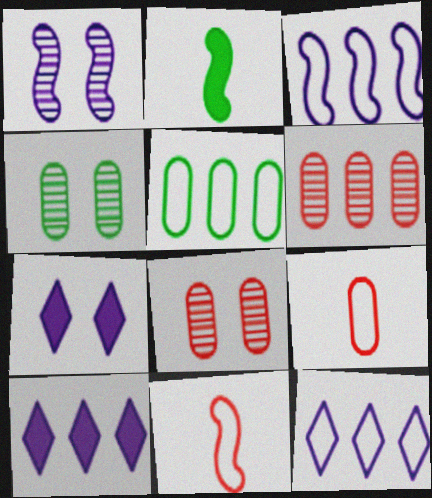[[2, 8, 12], 
[4, 10, 11]]